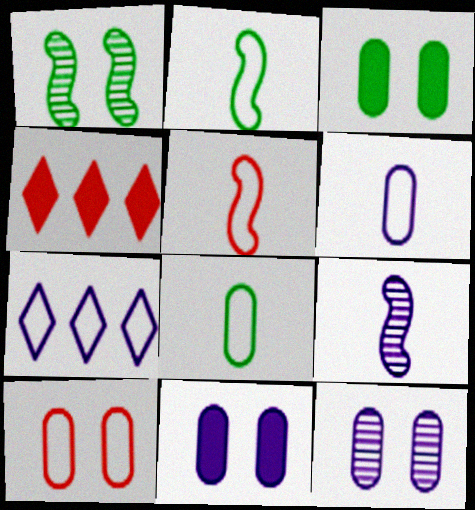[[1, 4, 6], 
[2, 4, 12], 
[2, 7, 10], 
[3, 10, 12], 
[7, 9, 11]]